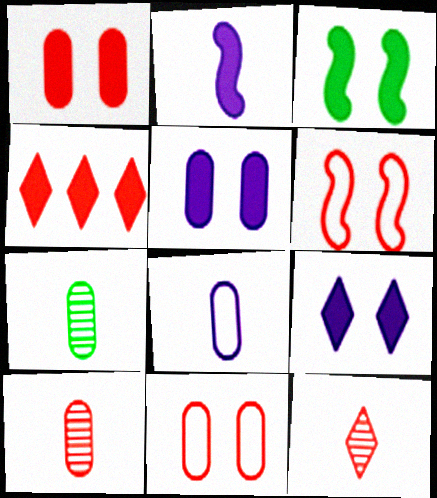[[1, 3, 9], 
[4, 6, 10]]